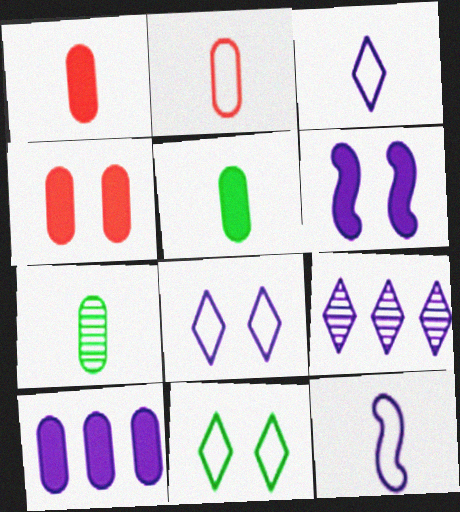[[4, 5, 10]]